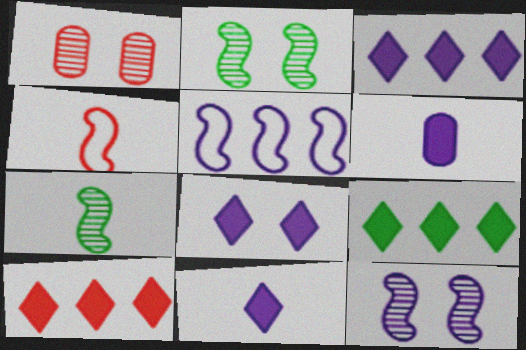[[1, 4, 10], 
[3, 8, 11], 
[3, 9, 10]]